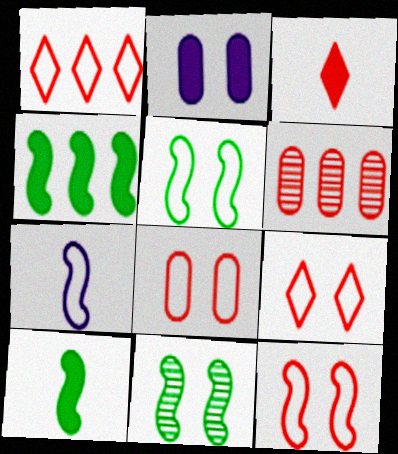[[2, 3, 4], 
[2, 9, 11], 
[3, 6, 12], 
[8, 9, 12]]